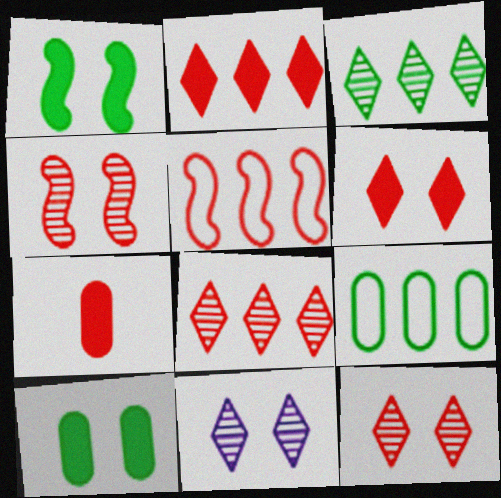[[5, 7, 12]]